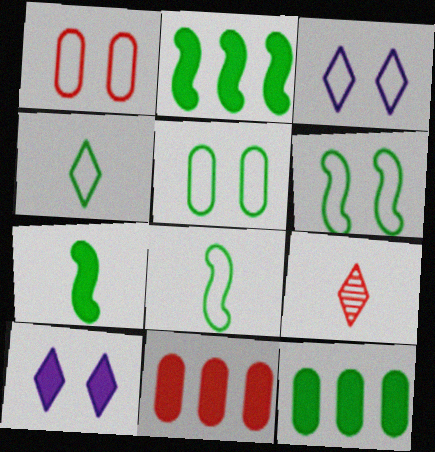[[1, 3, 6], 
[7, 10, 11]]